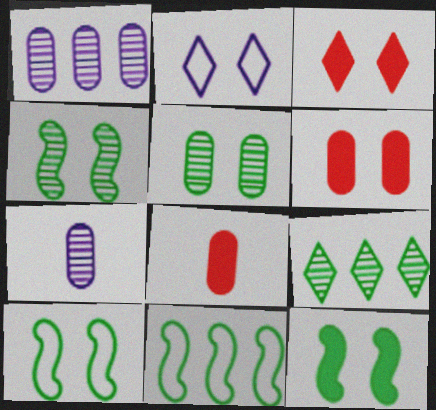[[2, 4, 6], 
[3, 7, 11], 
[4, 10, 12]]